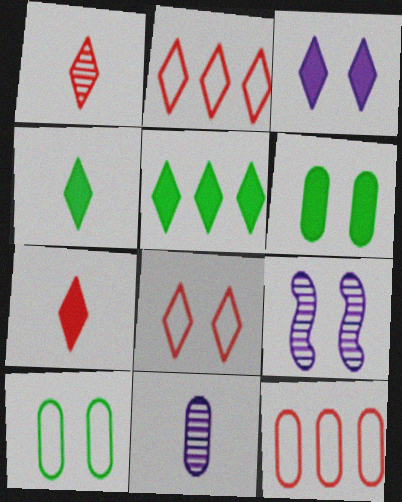[[3, 5, 7], 
[4, 9, 12], 
[6, 8, 9], 
[6, 11, 12]]